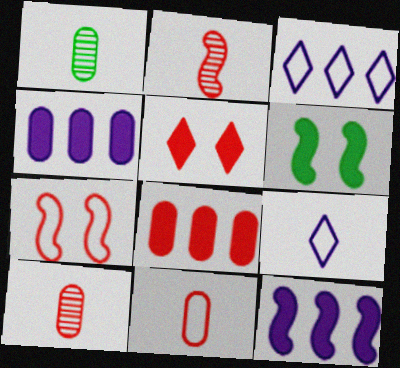[[3, 6, 10]]